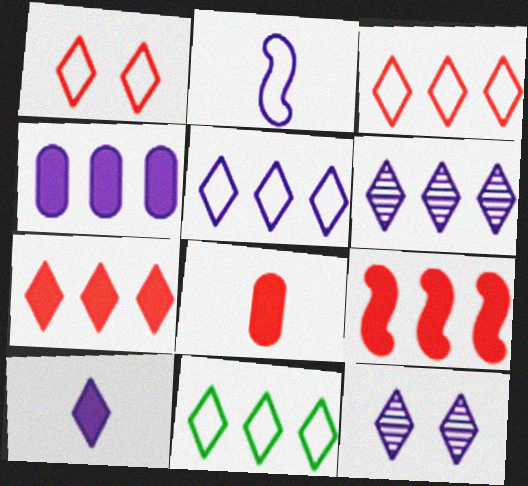[[2, 4, 12], 
[3, 5, 11], 
[5, 10, 12], 
[6, 7, 11]]